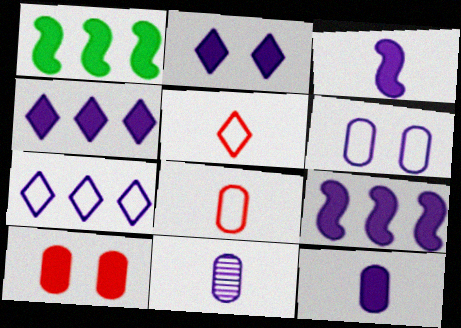[[2, 9, 12]]